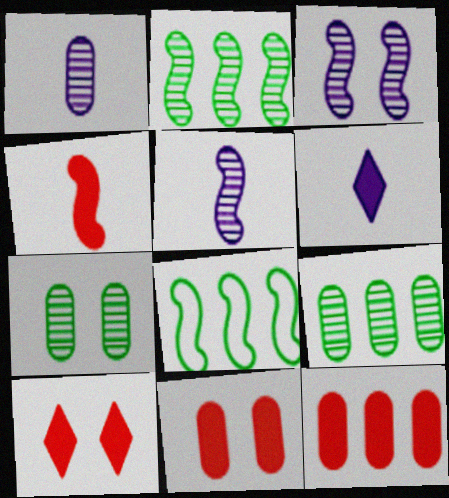[[1, 8, 10], 
[3, 4, 8], 
[4, 10, 12]]